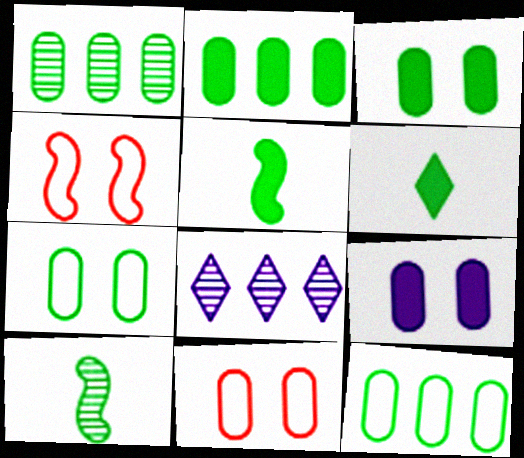[[1, 2, 12], 
[5, 8, 11]]